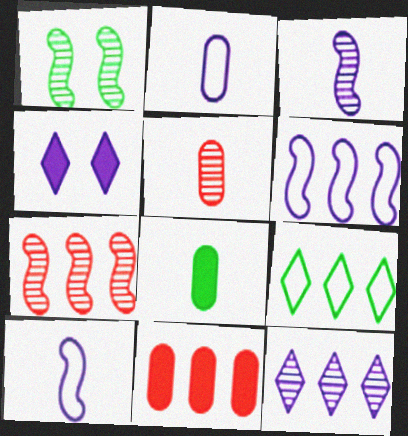[[1, 3, 7], 
[1, 5, 12], 
[1, 8, 9], 
[2, 5, 8]]